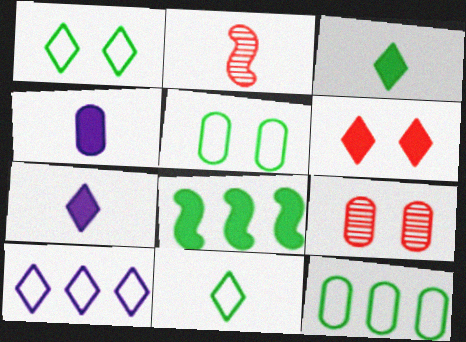[[2, 4, 11], 
[4, 6, 8], 
[4, 9, 12]]